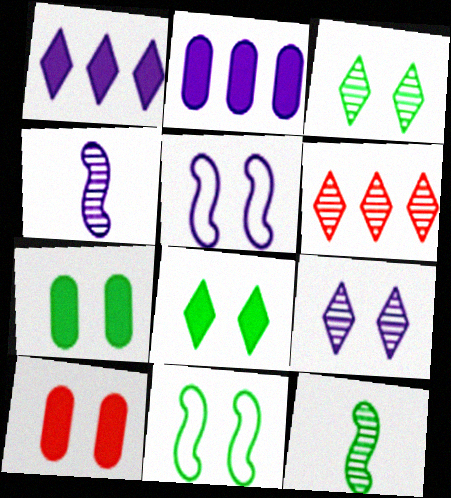[[3, 5, 10], 
[3, 7, 11], 
[9, 10, 11]]